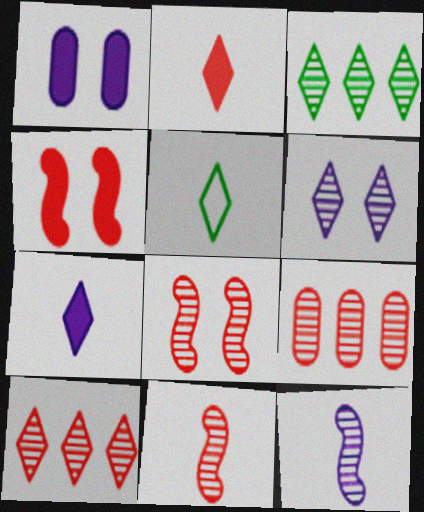[]